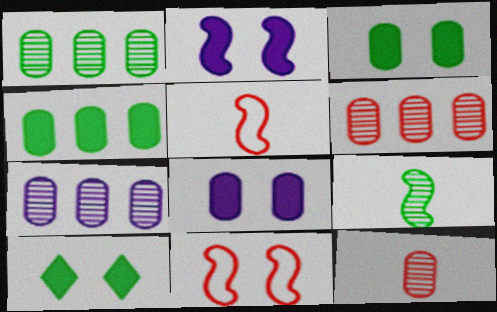[[1, 6, 7], 
[5, 7, 10]]